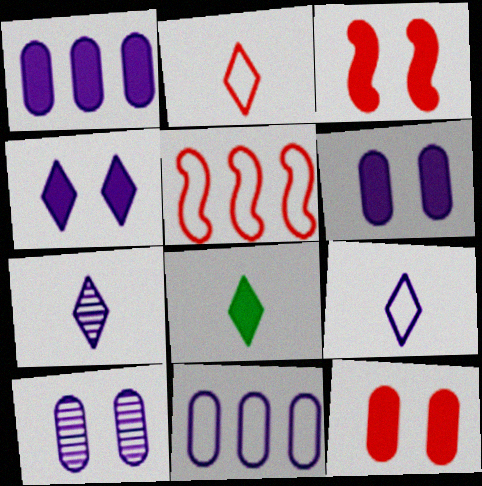[[1, 3, 8], 
[2, 7, 8], 
[5, 8, 10]]